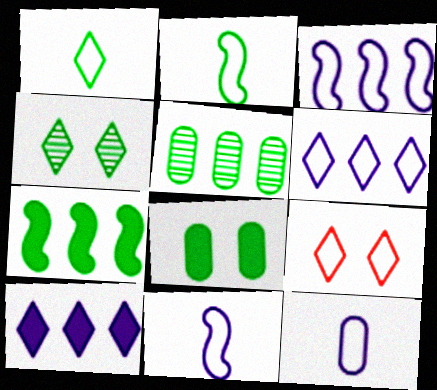[[1, 6, 9]]